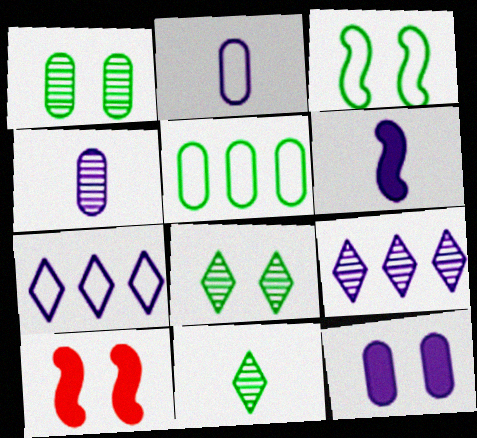[]